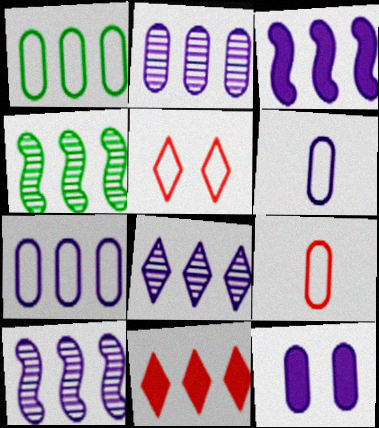[[1, 10, 11], 
[2, 6, 12], 
[2, 8, 10], 
[3, 7, 8], 
[4, 7, 11]]